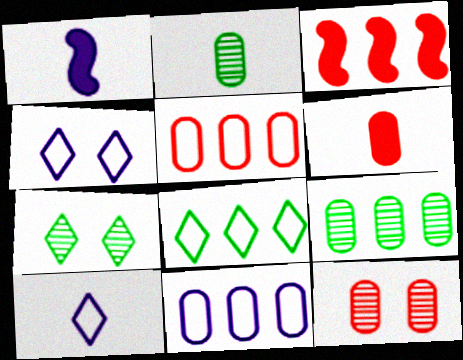[[1, 5, 7], 
[1, 8, 12], 
[2, 3, 4], 
[5, 6, 12]]